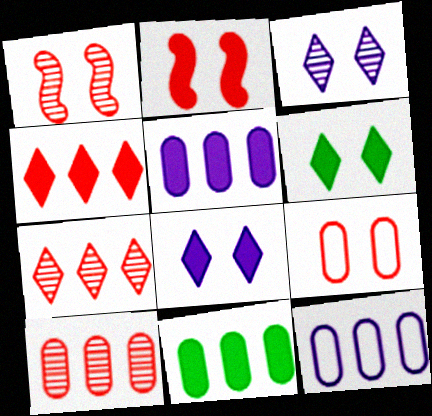[[10, 11, 12]]